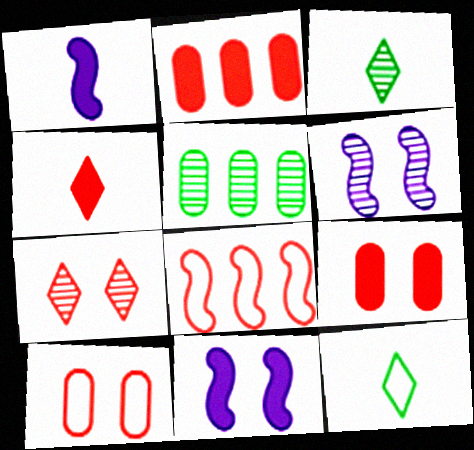[[2, 6, 12]]